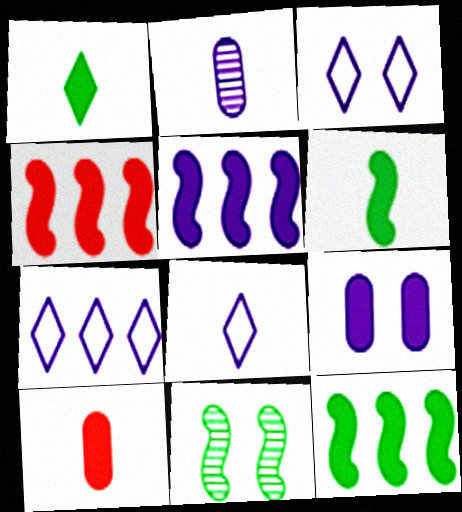[[1, 4, 9], 
[2, 3, 5], 
[3, 7, 8], 
[4, 5, 12], 
[7, 10, 11]]